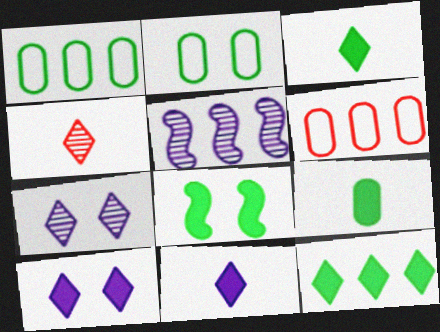[[5, 6, 12], 
[8, 9, 12]]